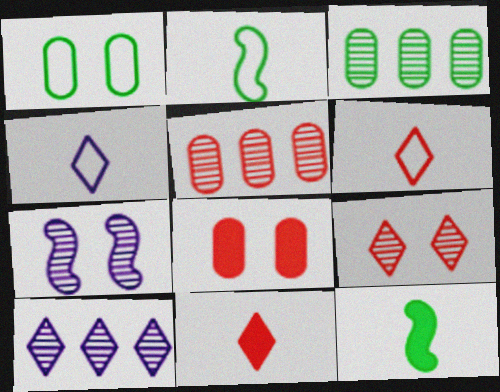[[2, 8, 10]]